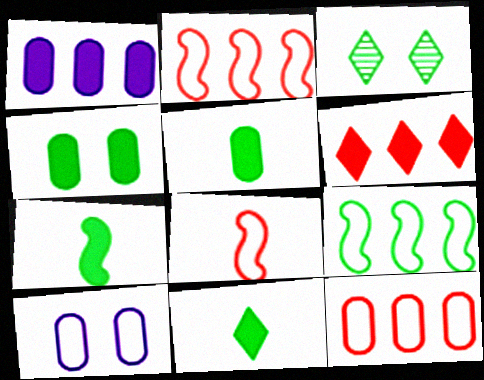[[1, 3, 8], 
[3, 5, 9], 
[5, 7, 11]]